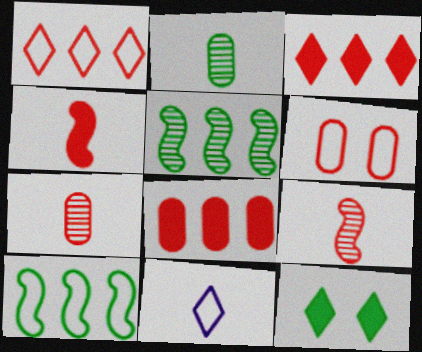[[2, 4, 11], 
[2, 10, 12], 
[3, 6, 9], 
[6, 7, 8], 
[6, 10, 11]]